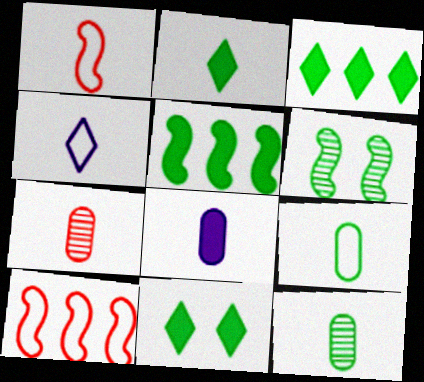[[1, 4, 9], 
[2, 3, 11], 
[3, 6, 9], 
[7, 8, 9]]